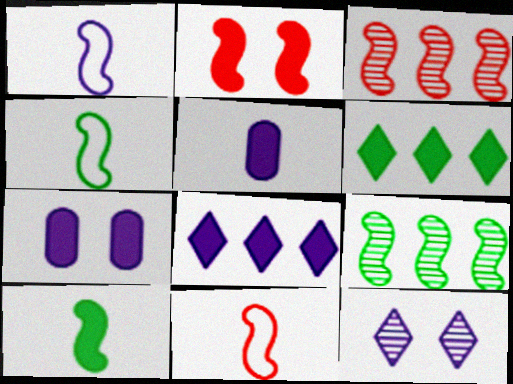[[1, 2, 9], 
[1, 4, 11], 
[2, 3, 11], 
[2, 5, 6]]